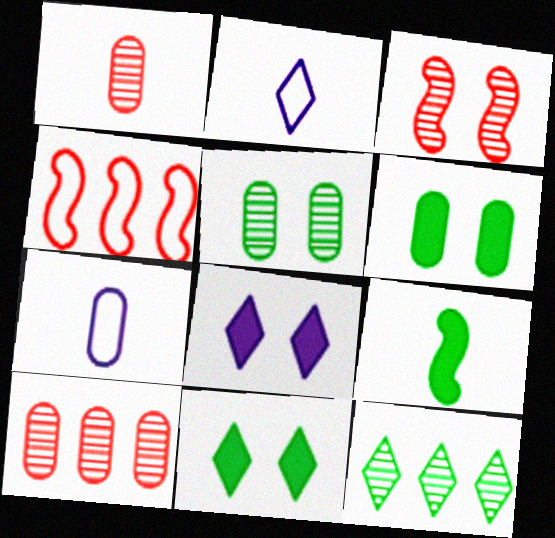[[1, 2, 9], 
[6, 7, 10]]